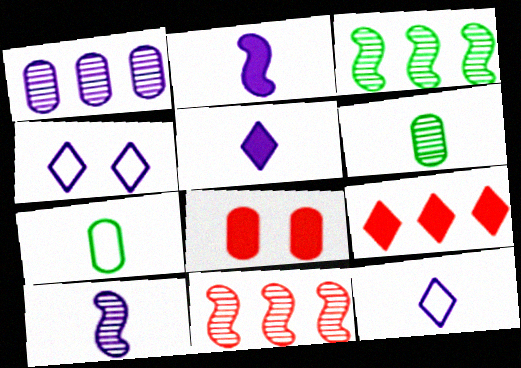[[1, 2, 4], 
[1, 7, 8], 
[3, 8, 12]]